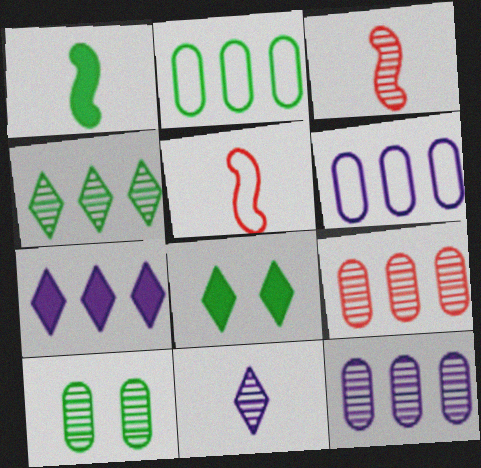[[3, 6, 8], 
[5, 7, 10], 
[5, 8, 12]]